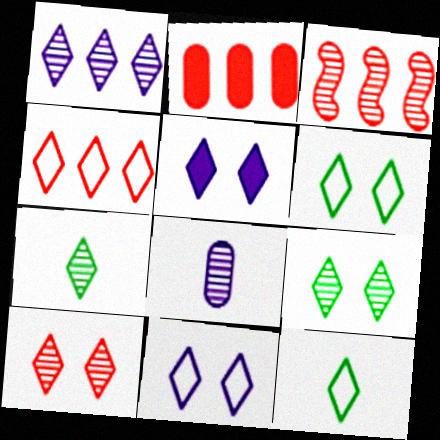[[1, 7, 10], 
[2, 3, 4], 
[3, 8, 9], 
[4, 5, 7], 
[4, 11, 12], 
[5, 6, 10]]